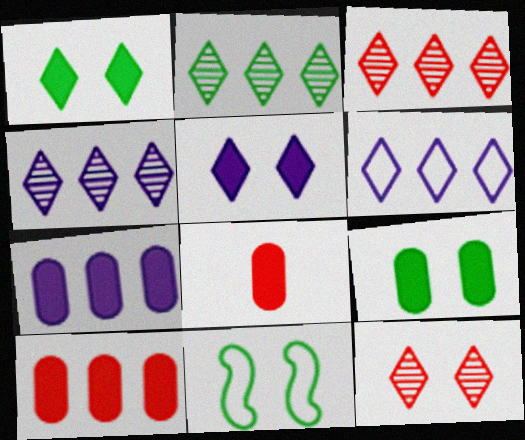[[2, 3, 4], 
[4, 8, 11], 
[7, 8, 9]]